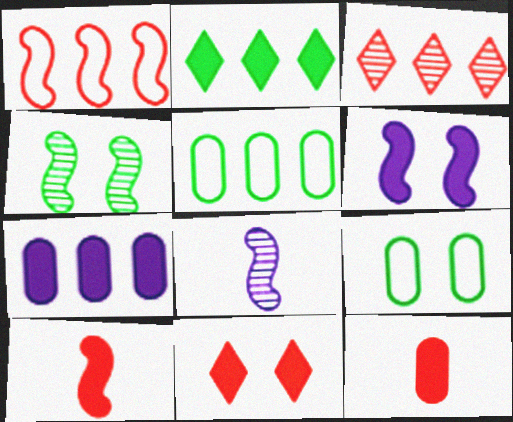[[2, 6, 12], 
[5, 8, 11]]